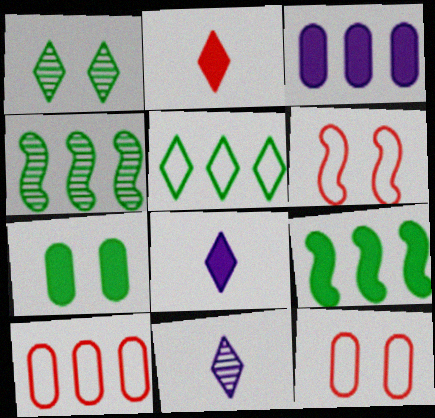[[4, 8, 12], 
[9, 11, 12]]